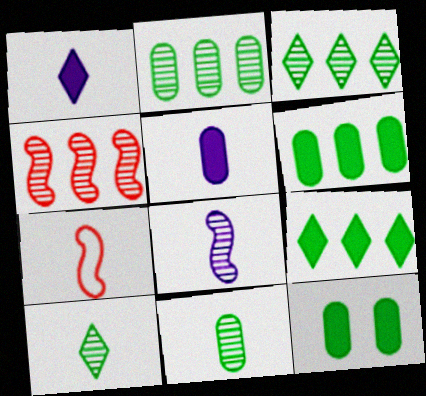[[1, 7, 11], 
[5, 7, 10]]